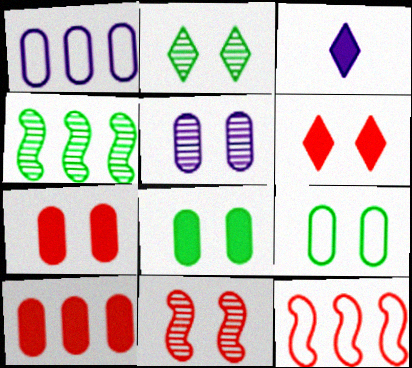[[2, 5, 11], 
[5, 7, 9]]